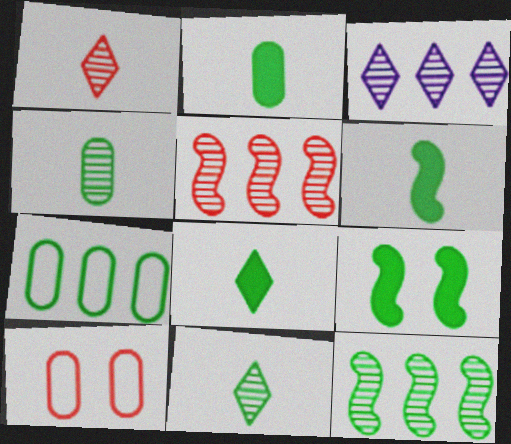[[2, 6, 8], 
[3, 6, 10], 
[7, 9, 11]]